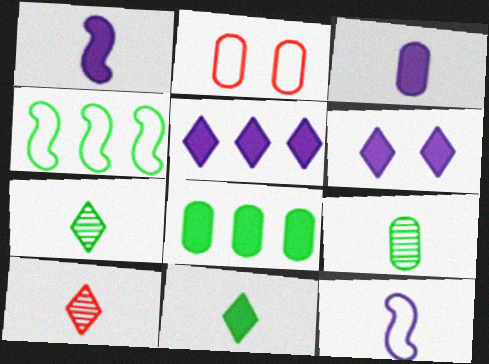[]